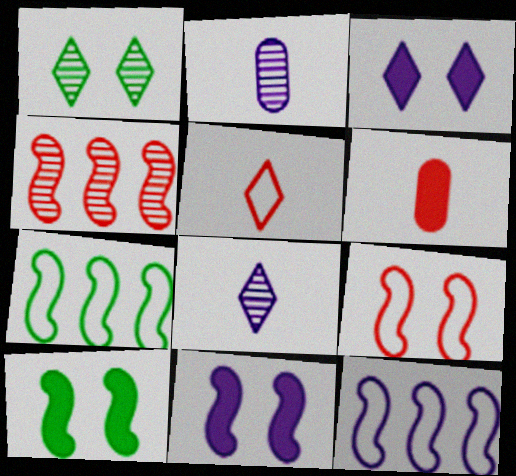[[1, 2, 4], 
[1, 6, 12], 
[2, 3, 12]]